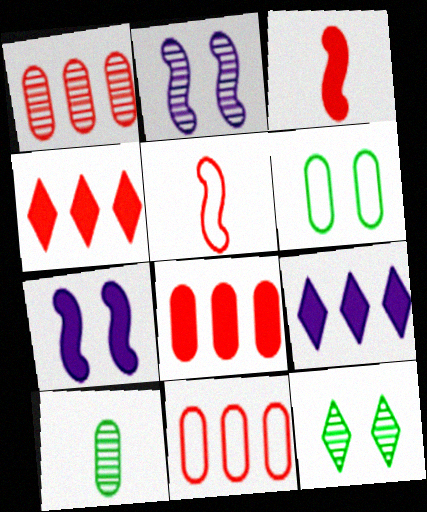[[1, 8, 11]]